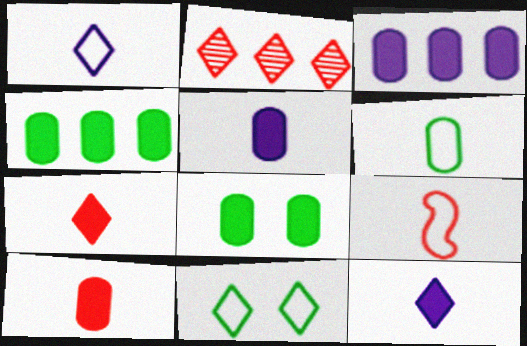[[1, 6, 9], 
[2, 11, 12], 
[3, 8, 10]]